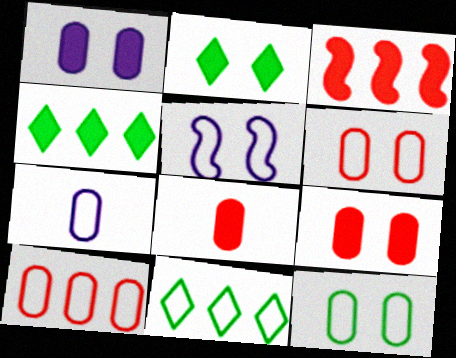[[7, 10, 12]]